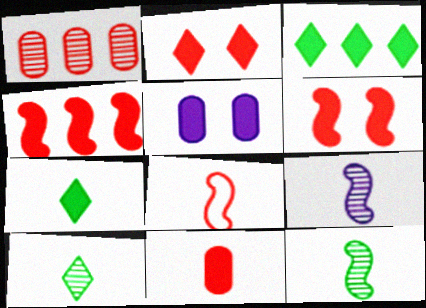[[1, 2, 8], 
[2, 4, 11], 
[4, 5, 7]]